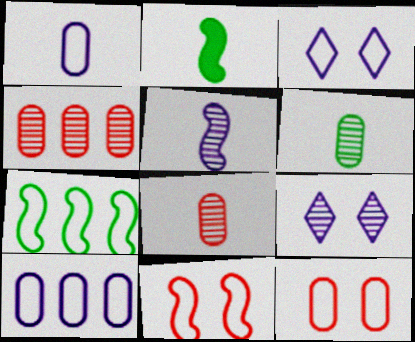[[2, 3, 4]]